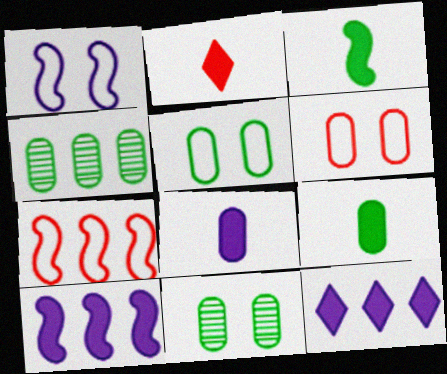[[1, 2, 4], 
[2, 3, 8], 
[4, 5, 9], 
[4, 6, 8], 
[4, 7, 12]]